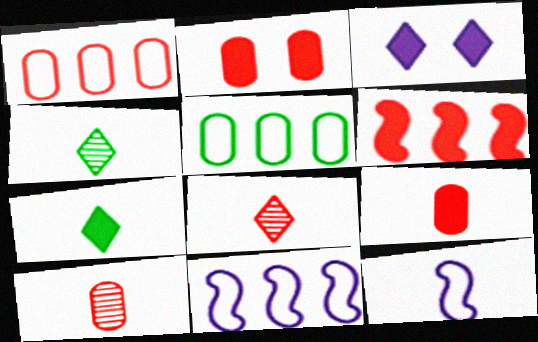[[1, 2, 10], 
[2, 4, 11], 
[4, 9, 12], 
[7, 10, 12]]